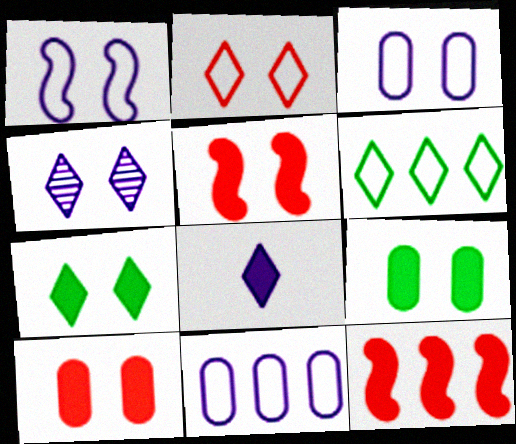[[2, 4, 7], 
[8, 9, 12]]